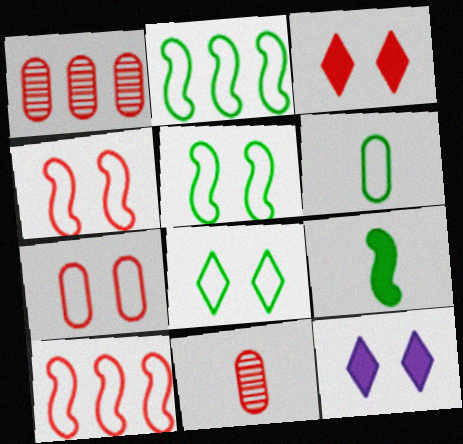[[2, 6, 8], 
[2, 11, 12], 
[3, 10, 11]]